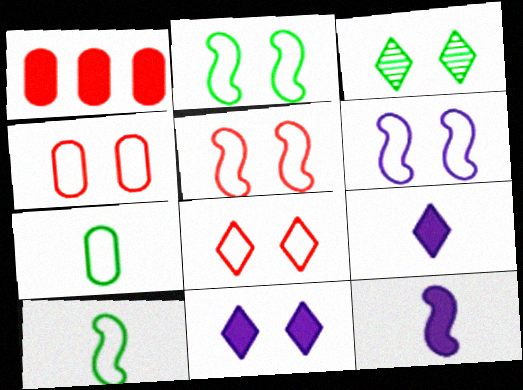[[2, 5, 6], 
[3, 8, 11], 
[4, 5, 8]]